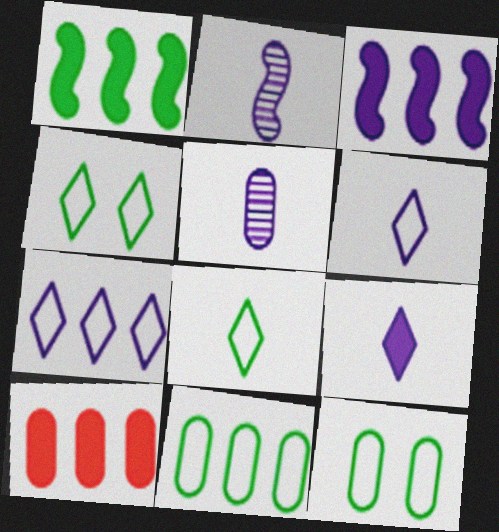[[2, 4, 10], 
[5, 10, 12]]